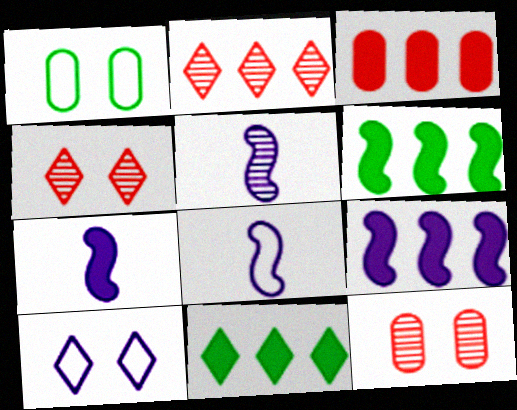[[1, 2, 7], 
[3, 9, 11], 
[5, 7, 8], 
[8, 11, 12]]